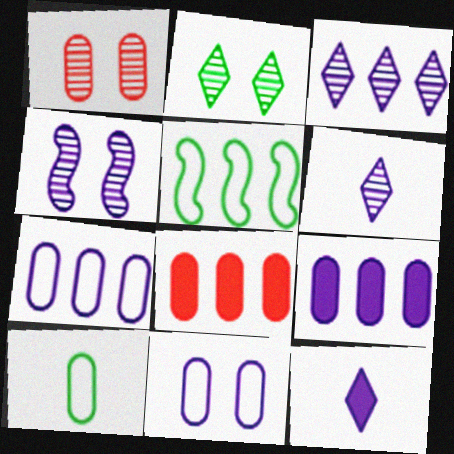[[1, 2, 4], 
[1, 5, 12], 
[1, 9, 10], 
[3, 5, 8], 
[4, 7, 12]]